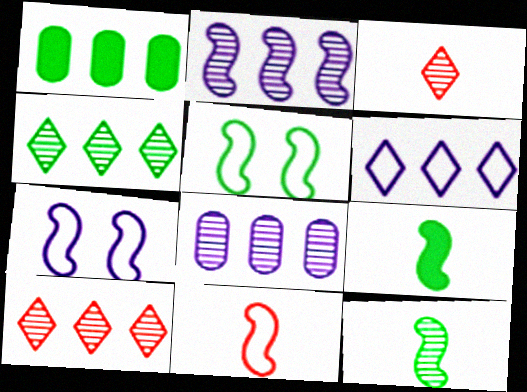[[1, 3, 7]]